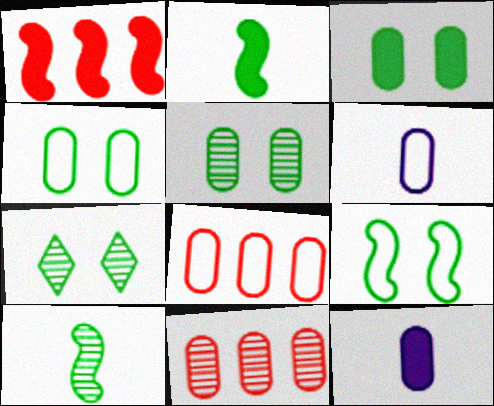[[1, 6, 7], 
[3, 4, 5], 
[3, 6, 11], 
[3, 7, 9], 
[4, 6, 8], 
[4, 11, 12], 
[5, 8, 12]]